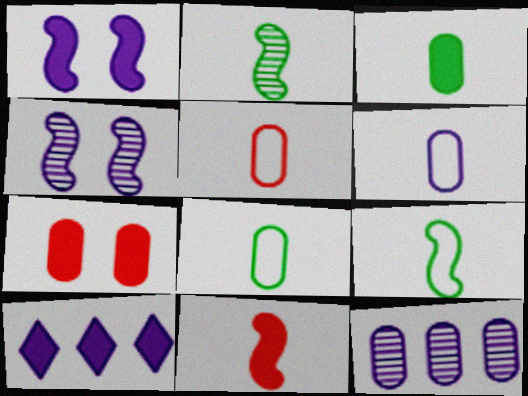[[4, 6, 10], 
[5, 6, 8], 
[7, 8, 12]]